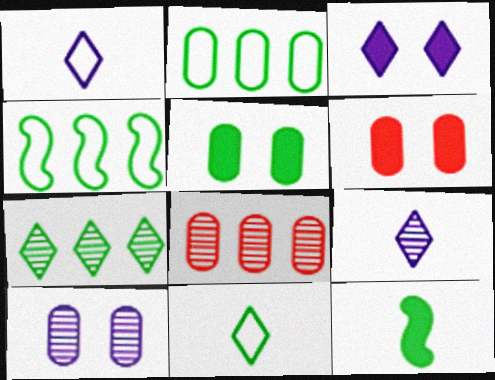[[4, 6, 9]]